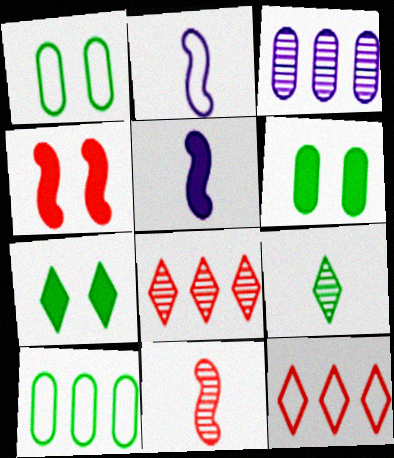[[1, 2, 12], 
[1, 5, 8], 
[2, 6, 8]]